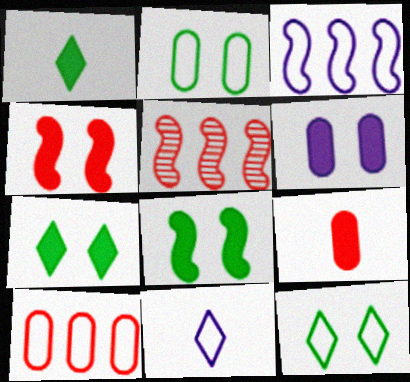[[4, 6, 7]]